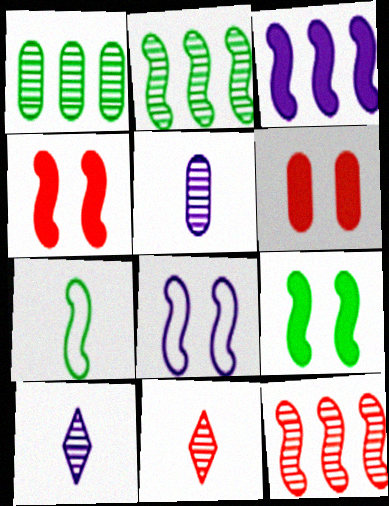[[2, 7, 9]]